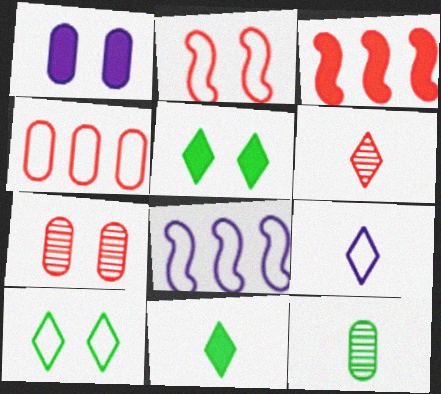[[1, 3, 11], 
[1, 4, 12], 
[6, 9, 11], 
[7, 8, 11]]